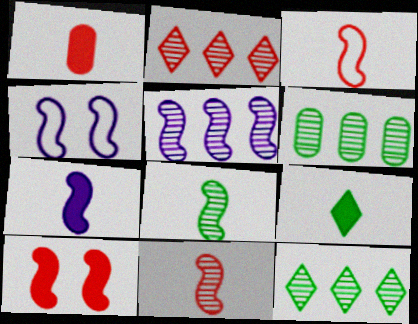[[1, 4, 12], 
[1, 7, 9], 
[2, 5, 6], 
[3, 7, 8], 
[4, 5, 7]]